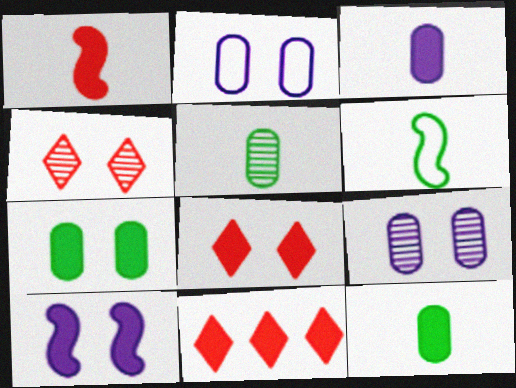[[6, 9, 11], 
[7, 8, 10], 
[10, 11, 12]]